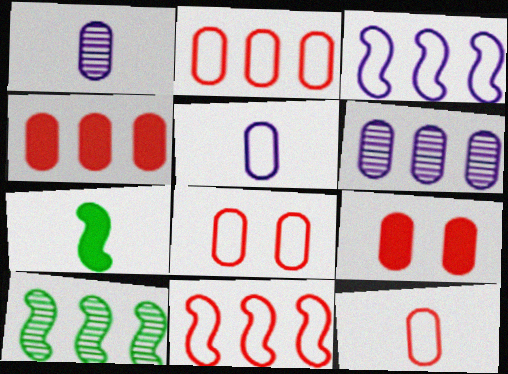[[2, 8, 12]]